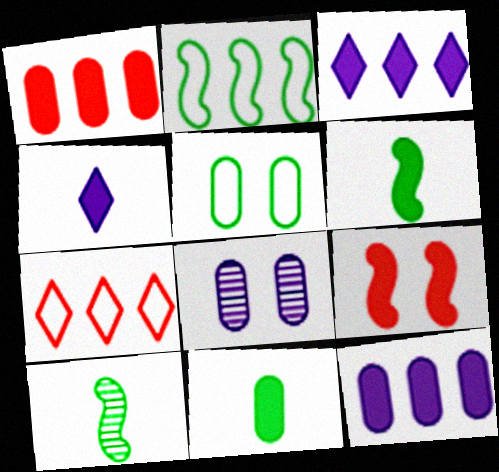[[3, 9, 11], 
[6, 7, 8]]